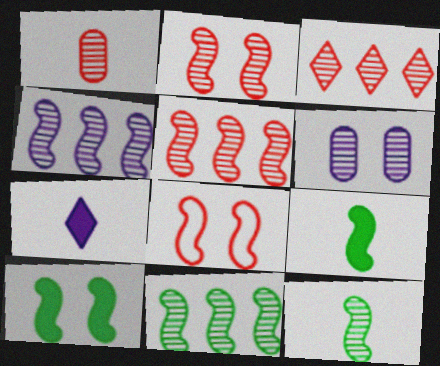[[1, 2, 3], 
[2, 4, 12], 
[3, 6, 12], 
[4, 5, 11], 
[4, 8, 9]]